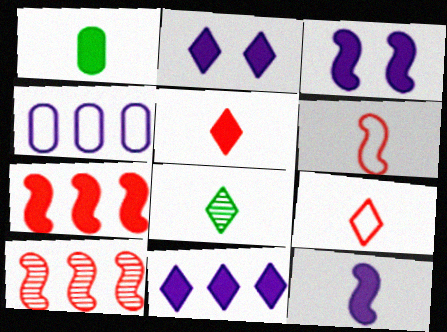[[1, 2, 7], 
[1, 5, 12]]